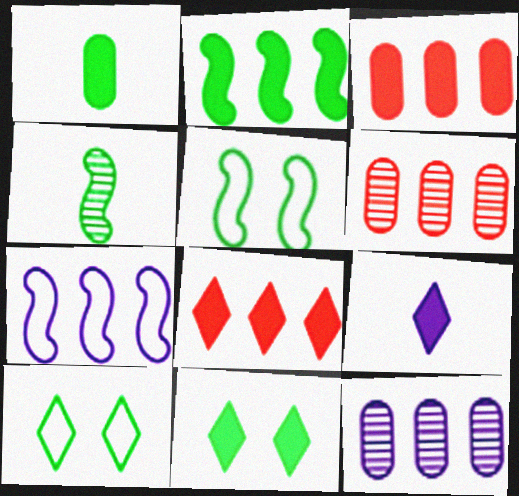[[1, 2, 11], 
[2, 4, 5], 
[5, 6, 9], 
[8, 9, 11]]